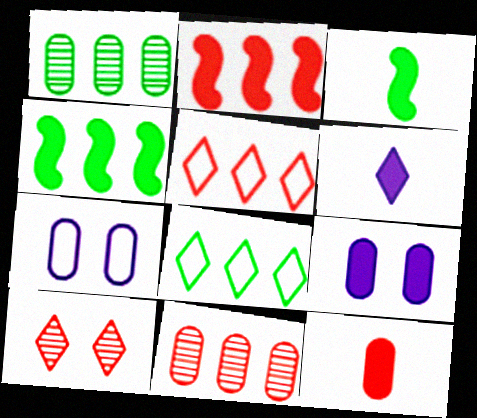[[1, 4, 8], 
[1, 7, 12], 
[2, 5, 11], 
[3, 6, 12], 
[6, 8, 10]]